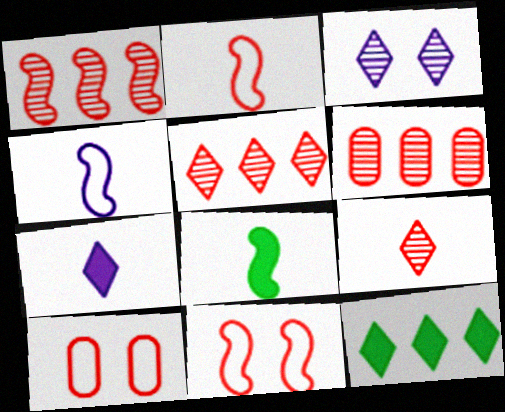[[1, 5, 6]]